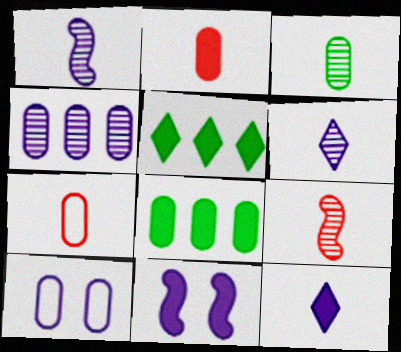[[2, 5, 11], 
[3, 6, 9], 
[5, 9, 10]]